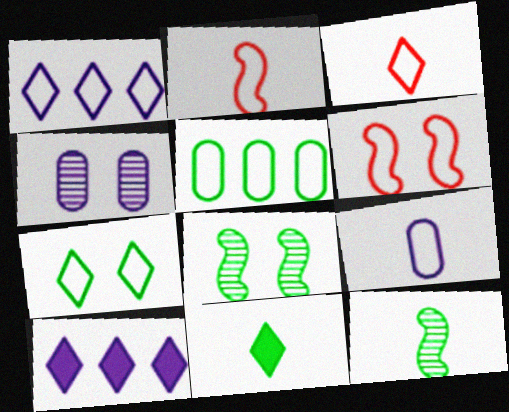[[1, 3, 7], 
[5, 8, 11]]